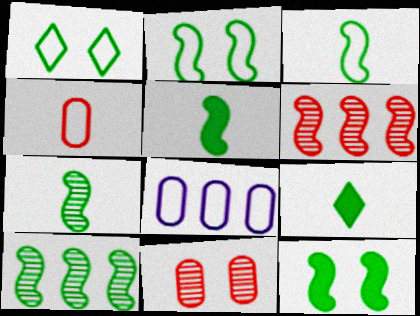[[2, 5, 10], 
[3, 5, 7], 
[3, 10, 12]]